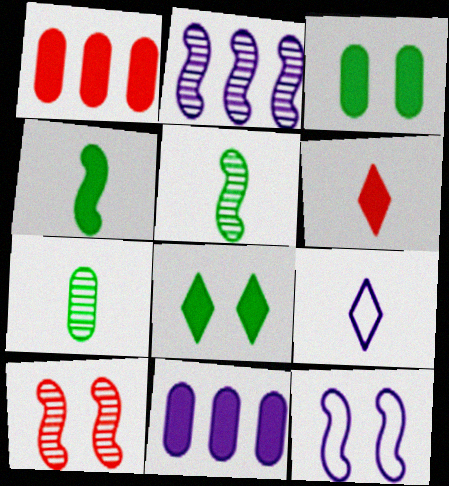[[2, 5, 10]]